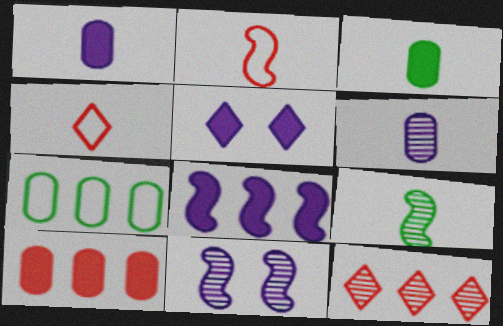[[1, 4, 9], 
[1, 5, 8], 
[7, 8, 12]]